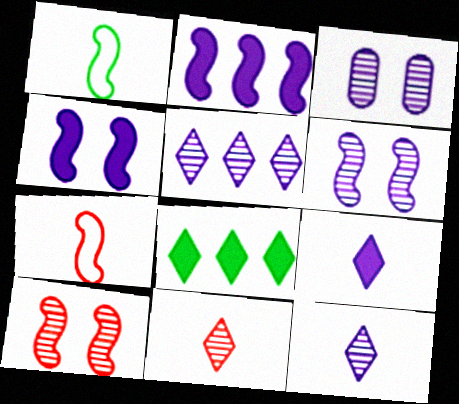[[1, 2, 10], 
[3, 7, 8]]